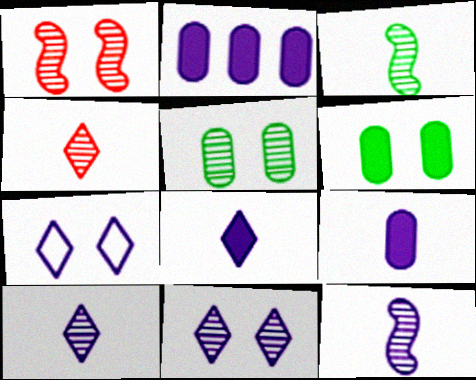[[1, 5, 11], 
[1, 6, 7], 
[2, 7, 12]]